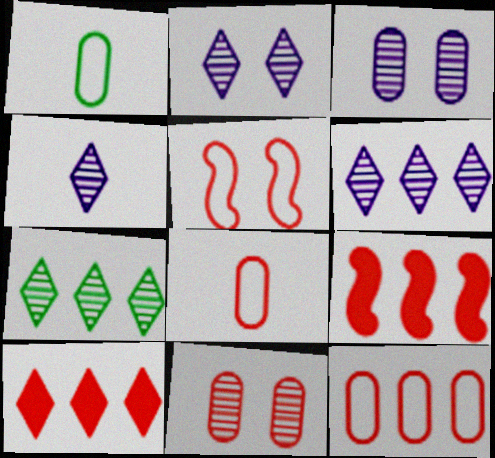[[1, 2, 9], 
[2, 4, 6]]